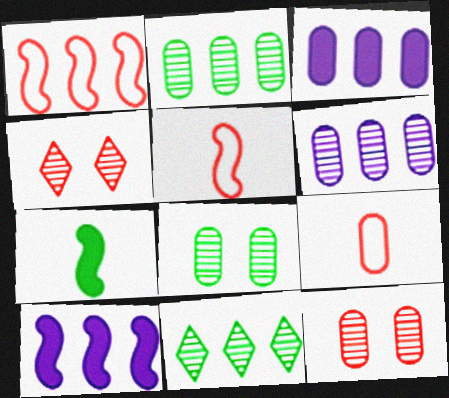[[1, 3, 11], 
[3, 8, 9]]